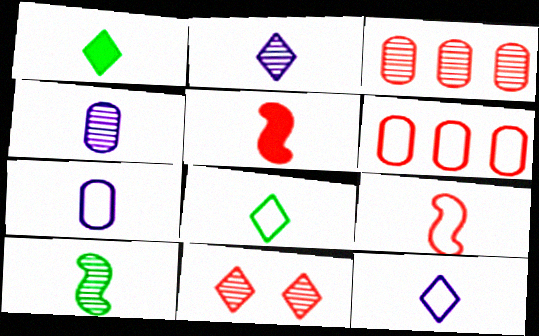[[1, 4, 9], 
[4, 5, 8], 
[5, 6, 11], 
[7, 8, 9]]